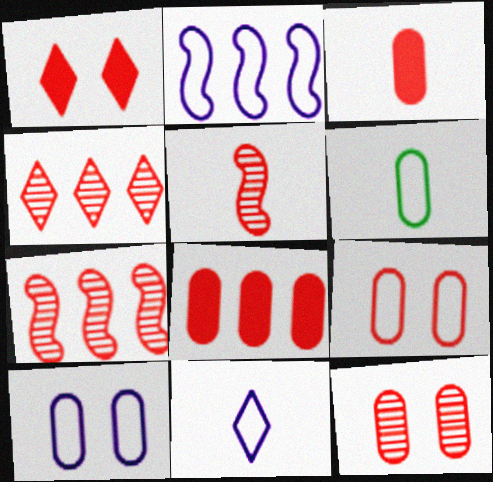[[2, 10, 11], 
[4, 5, 12]]